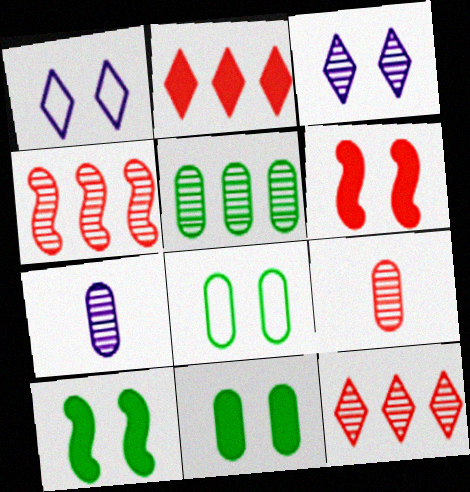[[3, 6, 8]]